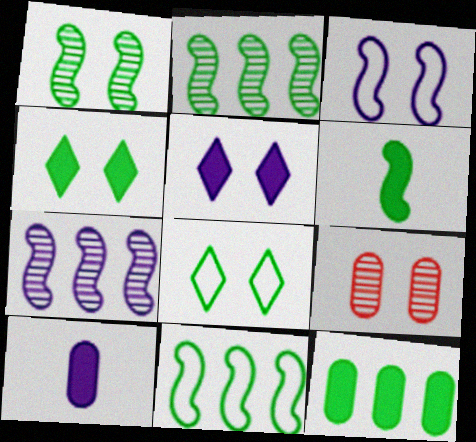[[1, 6, 11], 
[3, 4, 9], 
[4, 6, 12]]